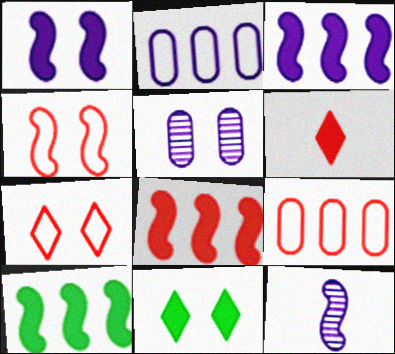[[3, 8, 10], 
[4, 5, 11], 
[4, 10, 12], 
[9, 11, 12]]